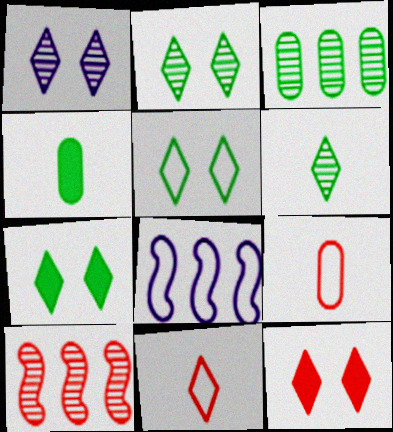[[1, 5, 12], 
[2, 5, 7], 
[5, 8, 9], 
[9, 10, 12]]